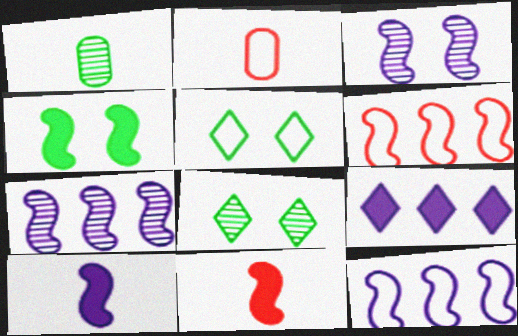[[2, 5, 12], 
[3, 10, 12]]